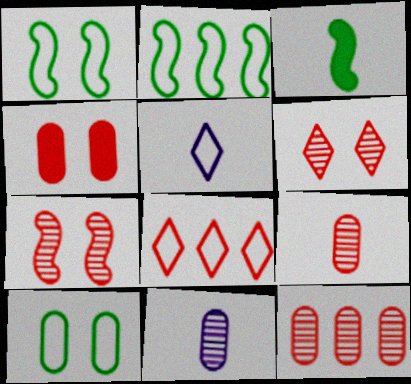[[3, 5, 9]]